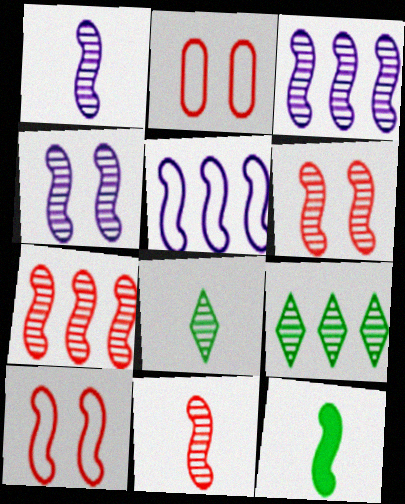[[1, 3, 4], 
[3, 10, 12], 
[5, 6, 12], 
[6, 7, 11]]